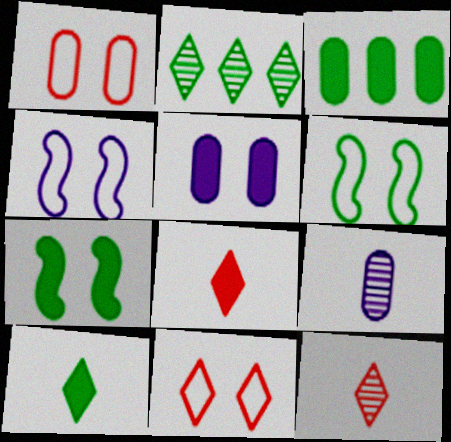[[1, 3, 9], 
[3, 4, 12], 
[3, 7, 10]]